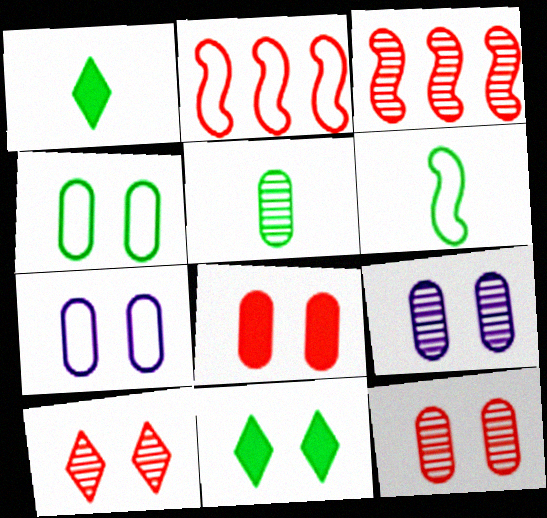[[1, 2, 9], 
[1, 3, 7], 
[1, 5, 6], 
[4, 8, 9]]